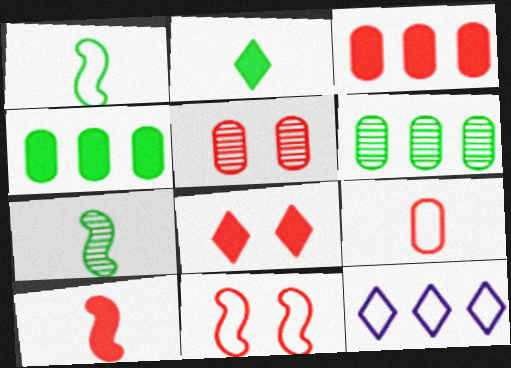[[3, 5, 9], 
[3, 8, 10], 
[5, 8, 11]]